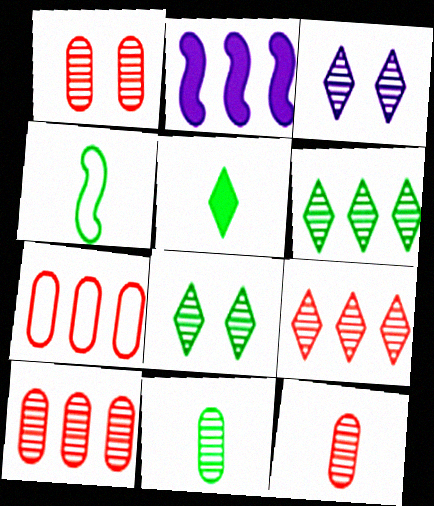[[1, 10, 12], 
[2, 6, 7], 
[4, 5, 11]]